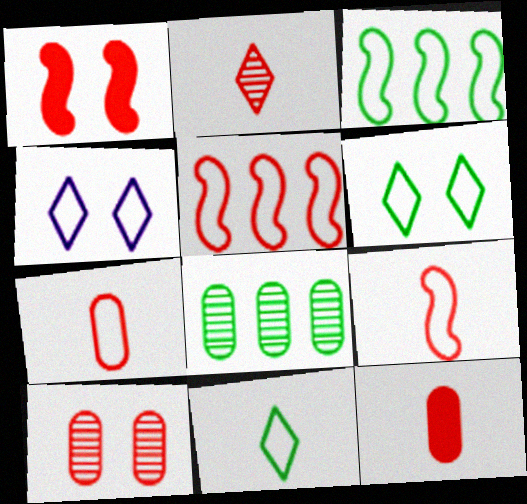[[2, 9, 12], 
[3, 4, 7]]